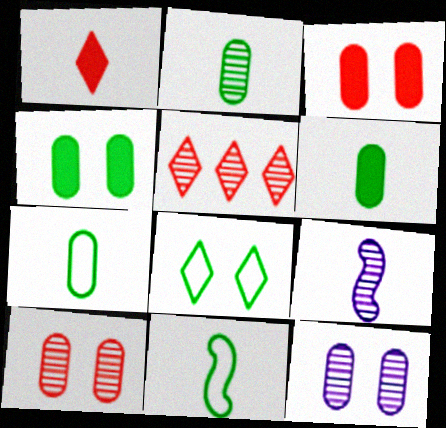[[1, 7, 9], 
[2, 6, 7]]